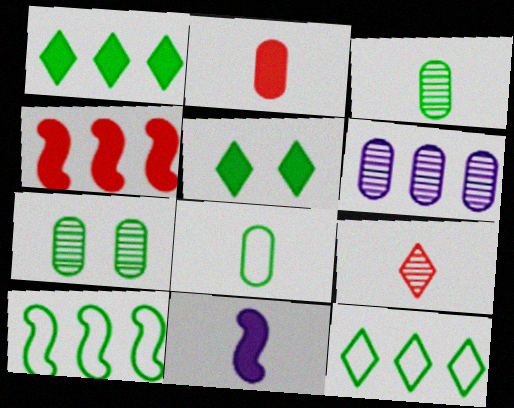[[3, 5, 10], 
[4, 6, 12], 
[8, 9, 11]]